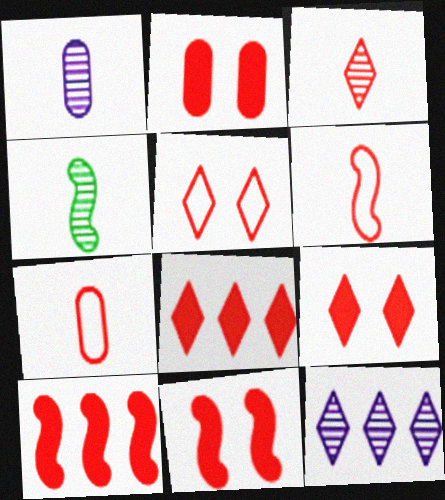[[1, 3, 4], 
[2, 9, 11], 
[3, 5, 8]]